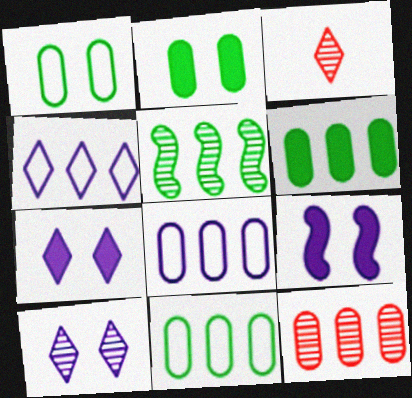[[3, 9, 11], 
[6, 8, 12]]